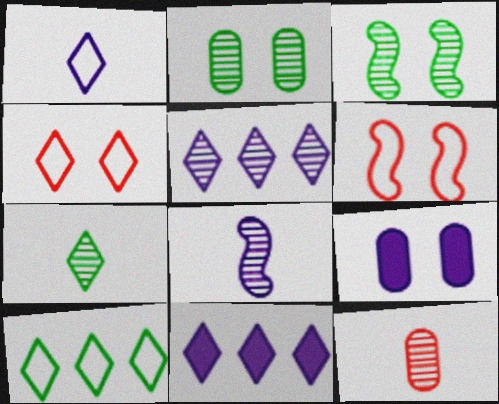[[1, 4, 10], 
[3, 4, 9], 
[3, 5, 12], 
[4, 7, 11], 
[7, 8, 12]]